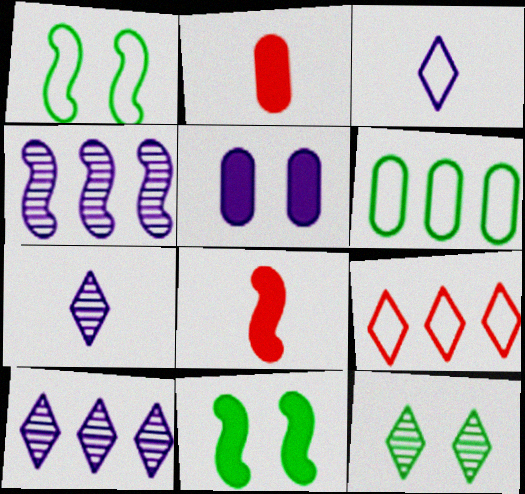[[1, 2, 10], 
[1, 4, 8], 
[3, 4, 5]]